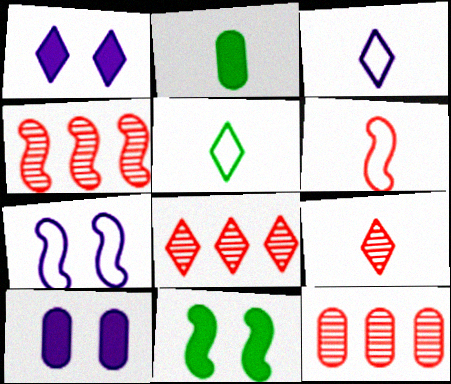[[1, 5, 8], 
[2, 7, 8], 
[3, 11, 12], 
[4, 5, 10], 
[4, 8, 12]]